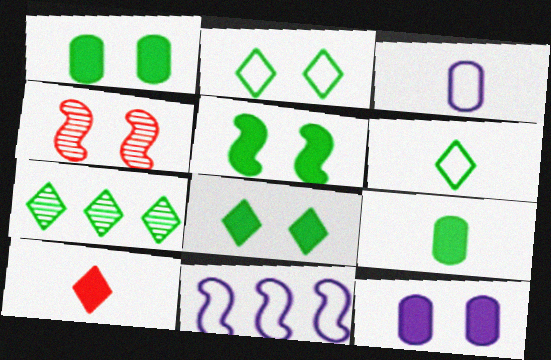[[1, 5, 8], 
[2, 4, 12], 
[6, 7, 8]]